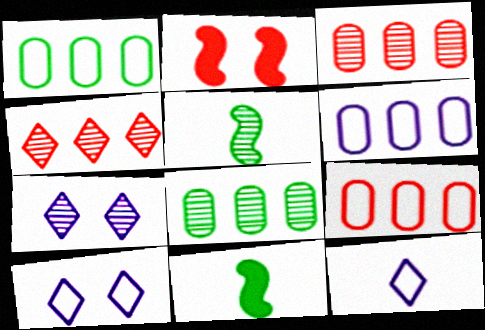[[1, 6, 9], 
[2, 8, 12], 
[3, 5, 7], 
[3, 10, 11], 
[7, 9, 11]]